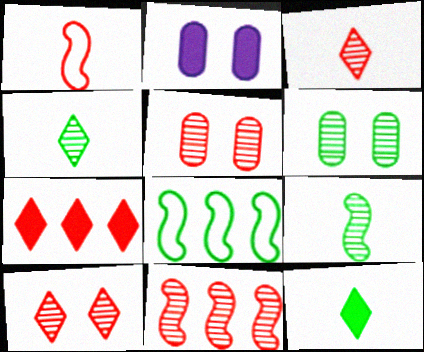[[1, 5, 7], 
[2, 3, 8], 
[3, 5, 11], 
[6, 8, 12]]